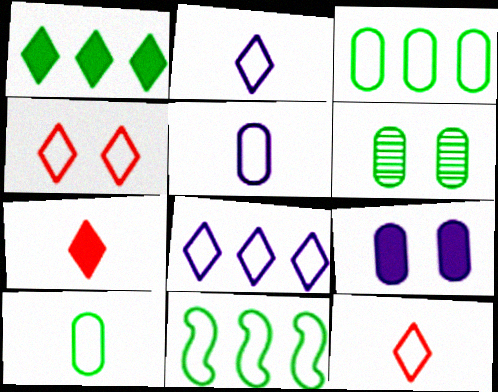[[4, 5, 11]]